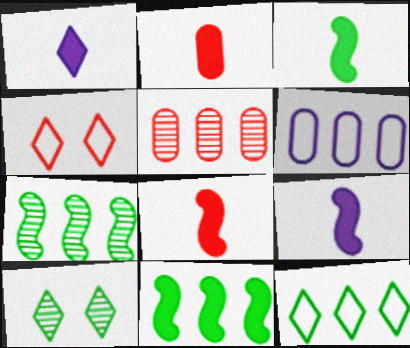[[1, 2, 3], 
[3, 8, 9], 
[4, 5, 8], 
[6, 8, 10]]